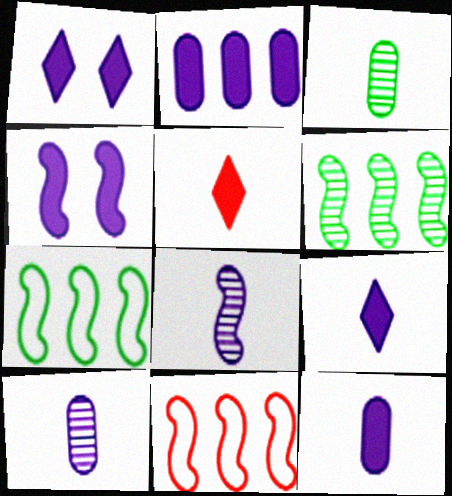[[1, 3, 11], 
[2, 4, 9]]